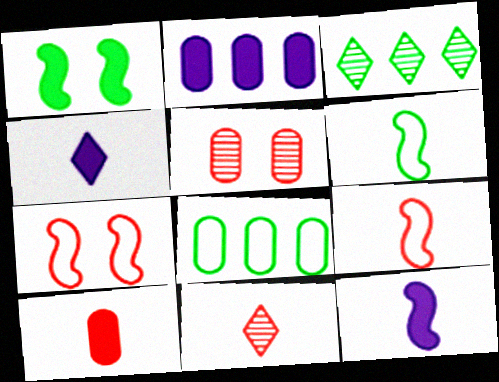[[9, 10, 11]]